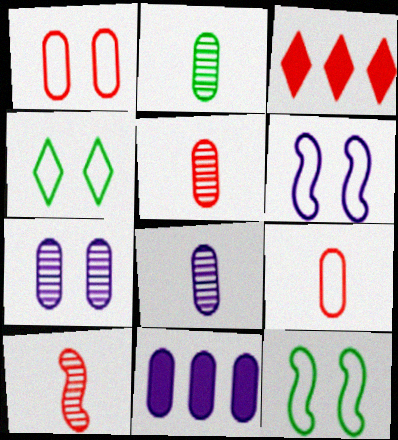[[1, 2, 11], 
[1, 3, 10], 
[1, 4, 6], 
[2, 3, 6], 
[2, 5, 8], 
[3, 8, 12], 
[4, 10, 11]]